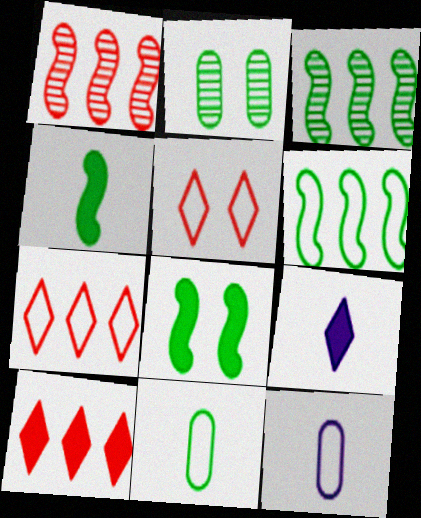[[5, 6, 12]]